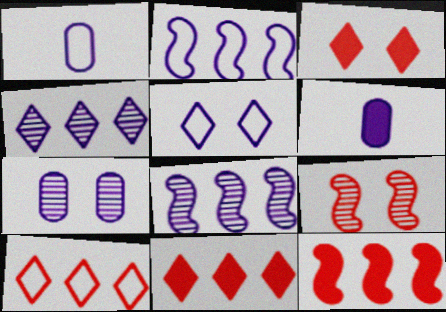[[1, 2, 5], 
[5, 6, 8]]